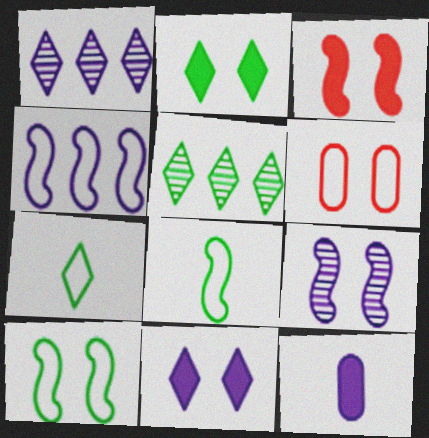[[2, 5, 7], 
[2, 6, 9], 
[3, 9, 10], 
[4, 6, 7]]